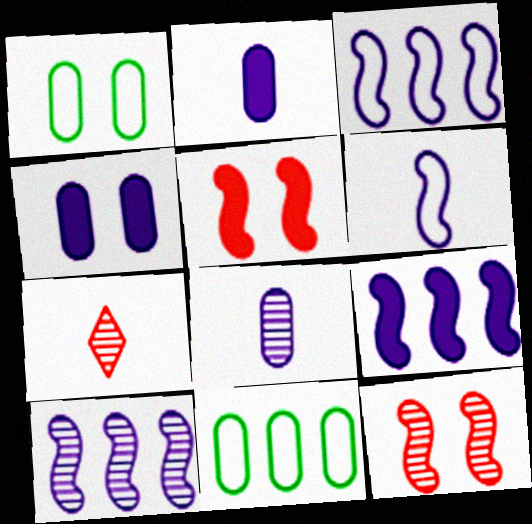[[1, 7, 9], 
[3, 9, 10]]